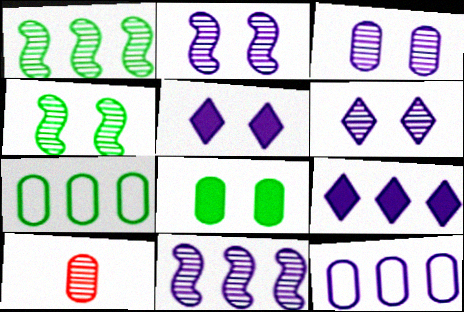[[1, 6, 10], 
[2, 3, 6], 
[8, 10, 12], 
[9, 11, 12]]